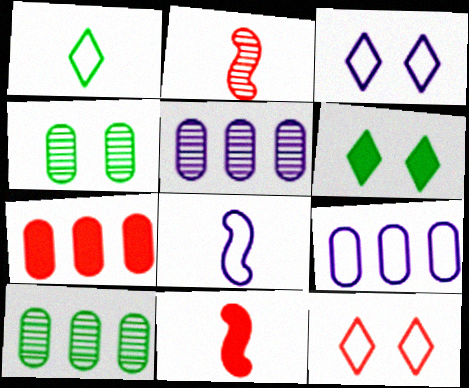[[2, 6, 9], 
[2, 7, 12], 
[3, 8, 9], 
[3, 10, 11], 
[7, 9, 10]]